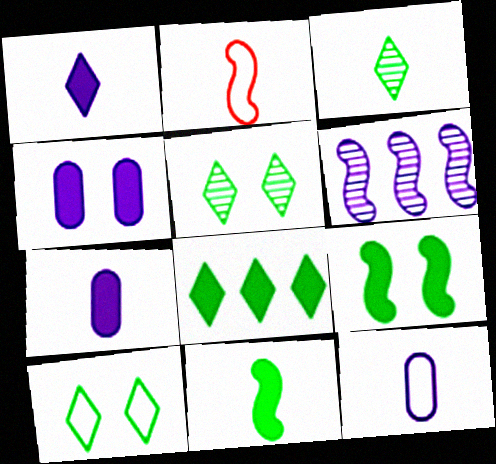[[2, 3, 7], 
[2, 6, 9], 
[3, 8, 10]]